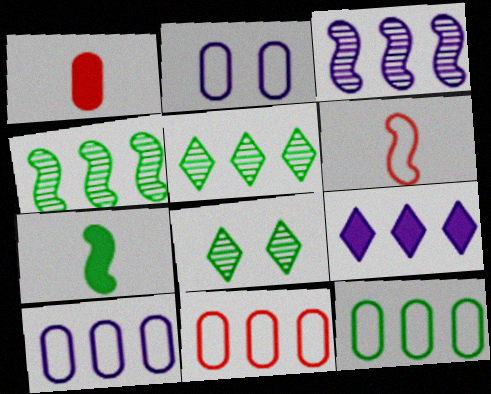[[3, 9, 10], 
[4, 9, 11], 
[7, 8, 12], 
[10, 11, 12]]